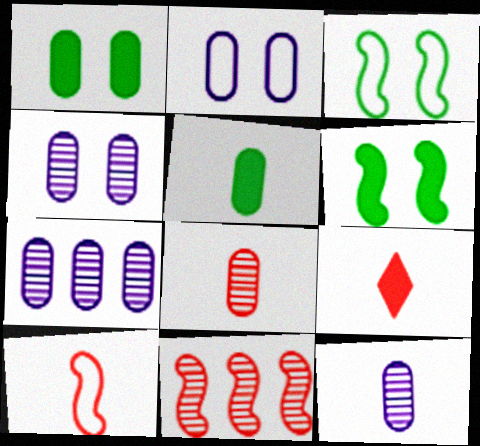[[3, 7, 9], 
[4, 7, 12], 
[8, 9, 10]]